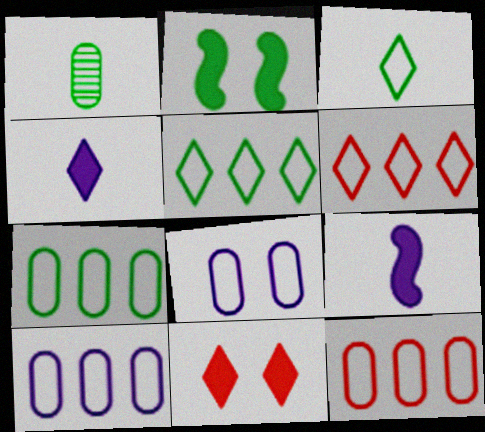[[1, 2, 5], 
[7, 10, 12]]